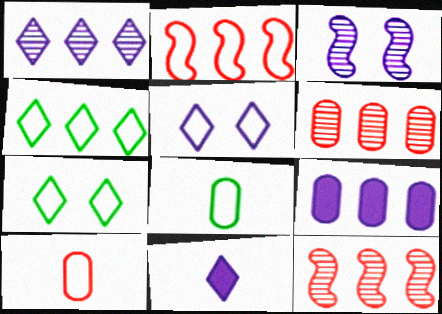[[1, 5, 11], 
[2, 5, 8], 
[4, 9, 12]]